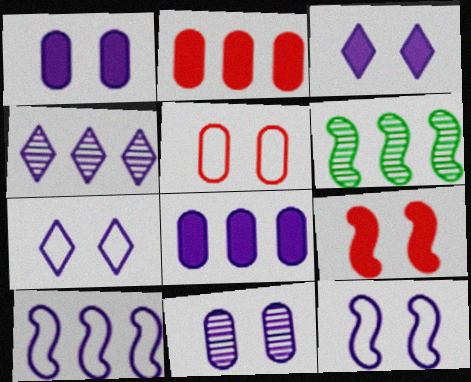[[3, 11, 12], 
[4, 8, 10]]